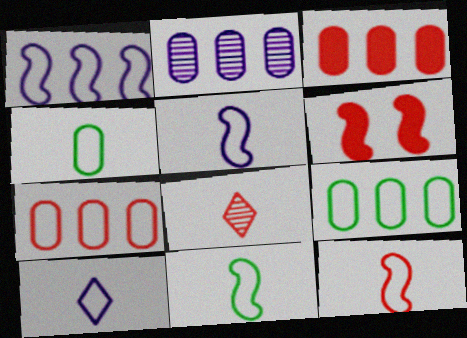[[2, 3, 9], 
[4, 10, 12], 
[5, 11, 12], 
[6, 7, 8]]